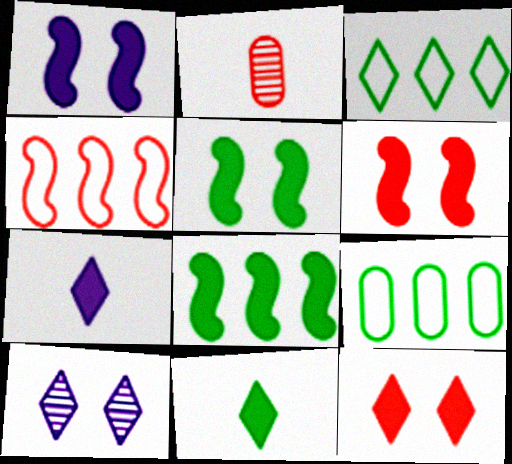[[1, 2, 3], 
[1, 5, 6], 
[2, 4, 12]]